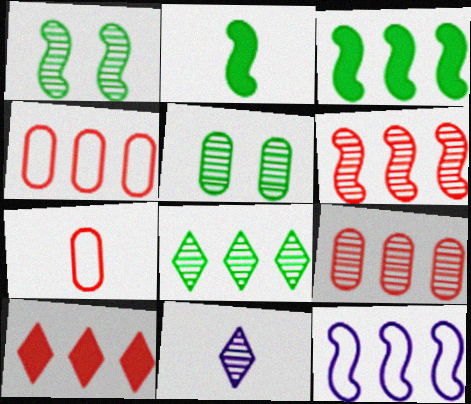[[1, 9, 11], 
[2, 7, 11], 
[3, 6, 12], 
[4, 6, 10], 
[5, 6, 11]]